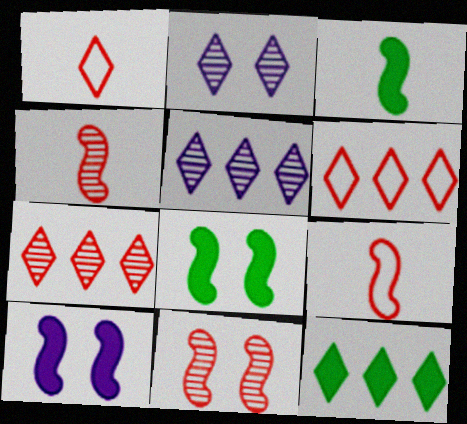[[1, 2, 12], 
[5, 6, 12]]